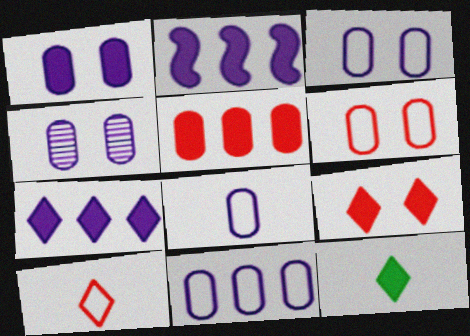[[1, 3, 4], 
[3, 8, 11], 
[7, 9, 12]]